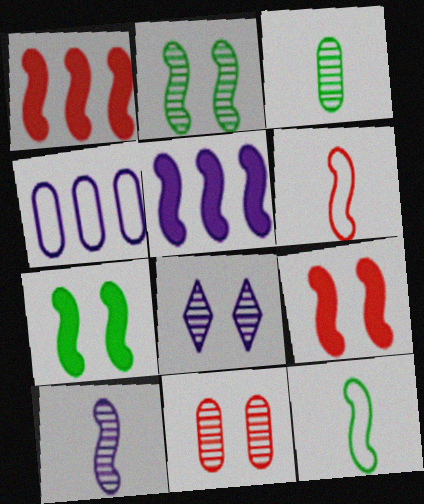[[2, 5, 6], 
[2, 8, 11]]